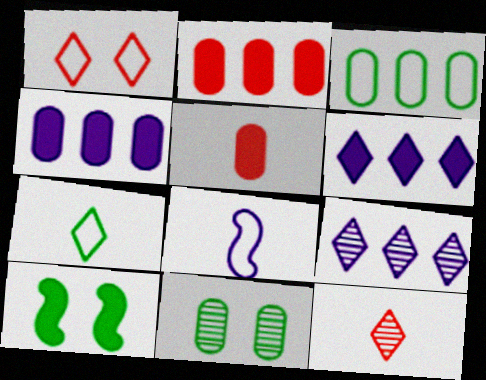[[1, 3, 8], 
[5, 6, 10]]